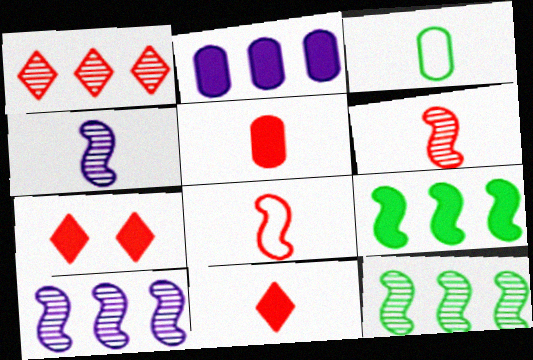[[3, 4, 11], 
[3, 7, 10]]